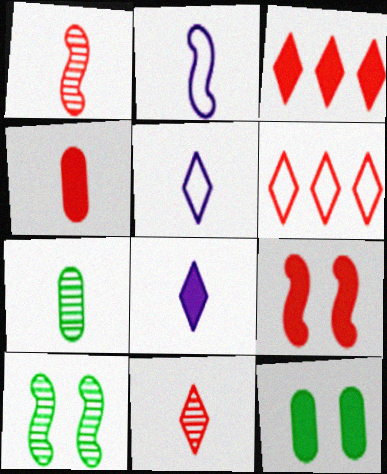[[3, 4, 9]]